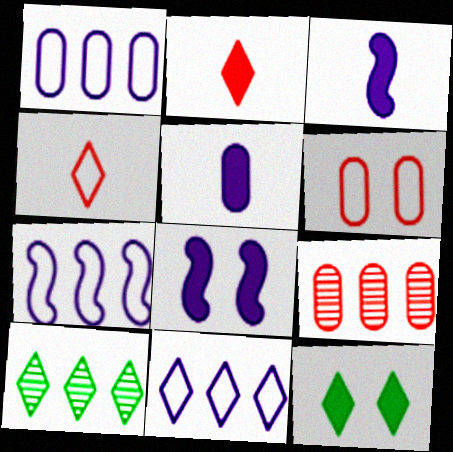[[1, 7, 11], 
[3, 6, 10]]